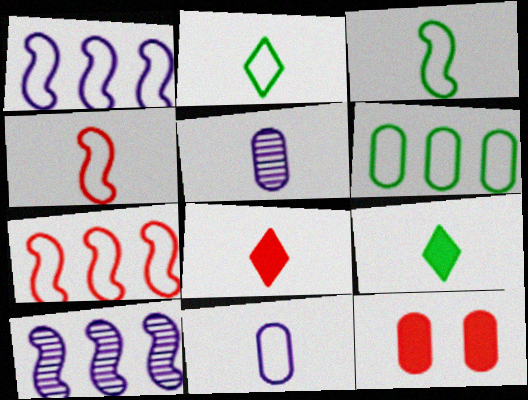[[2, 4, 11], 
[2, 10, 12], 
[3, 5, 8], 
[4, 5, 9], 
[5, 6, 12]]